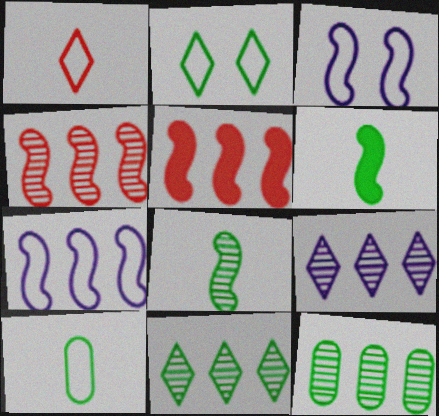[[2, 6, 12], 
[3, 4, 6], 
[3, 5, 8], 
[4, 9, 12]]